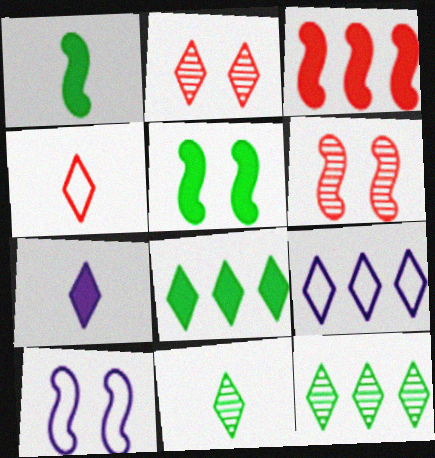[[4, 7, 11], 
[5, 6, 10]]